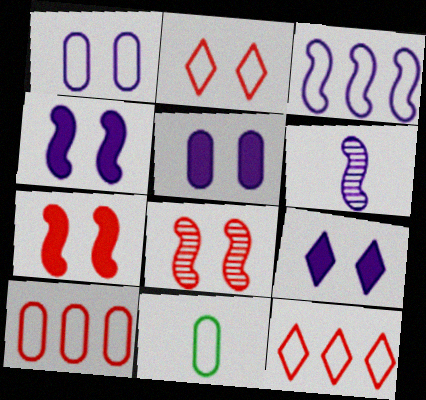[[1, 10, 11], 
[2, 3, 11], 
[3, 4, 6], 
[4, 5, 9]]